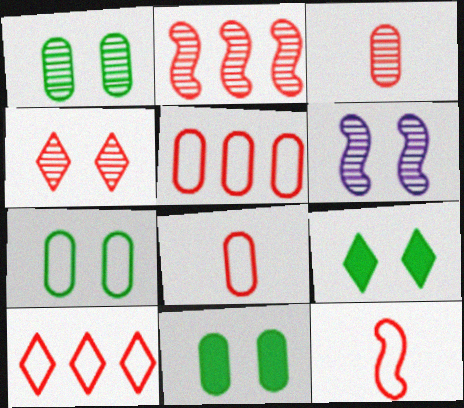[[1, 4, 6], 
[1, 7, 11], 
[2, 3, 4]]